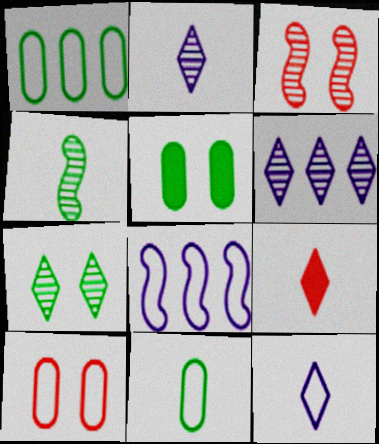[]